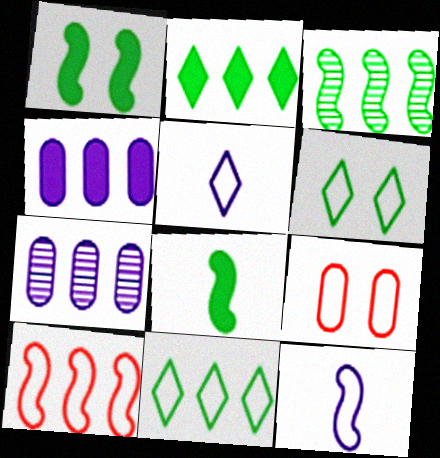[[2, 7, 10], 
[9, 11, 12]]